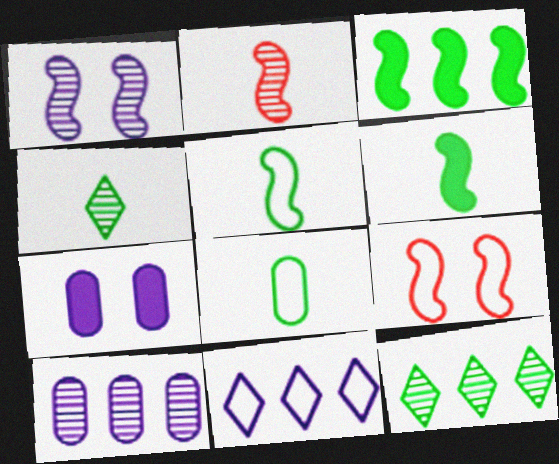[[4, 6, 8], 
[8, 9, 11]]